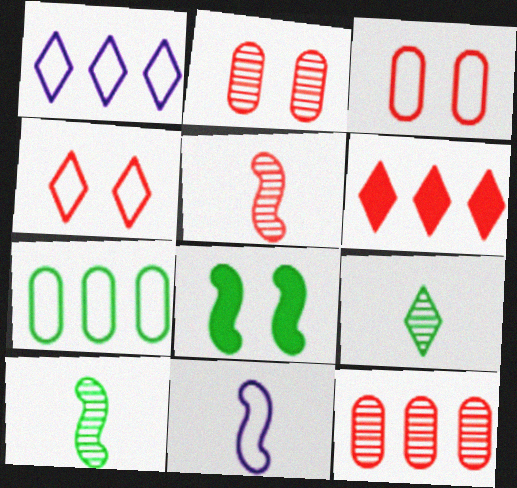[[3, 5, 6], 
[4, 7, 11], 
[7, 8, 9]]